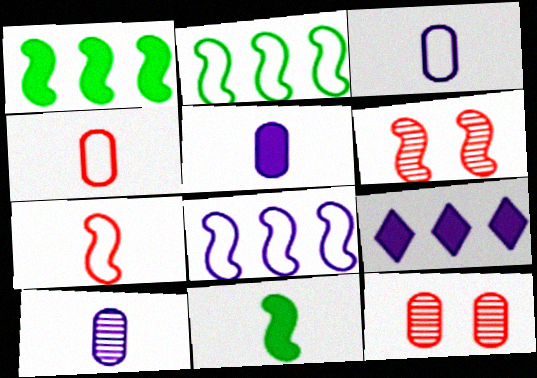[[3, 5, 10], 
[6, 8, 11]]